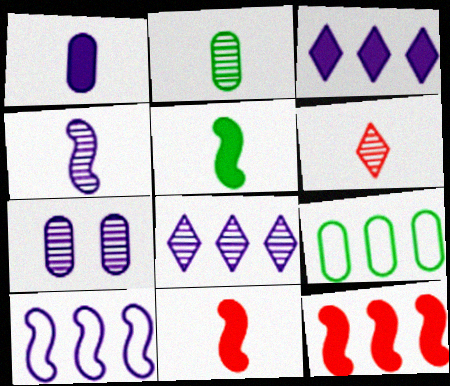[[2, 4, 6], 
[4, 7, 8], 
[8, 9, 12]]